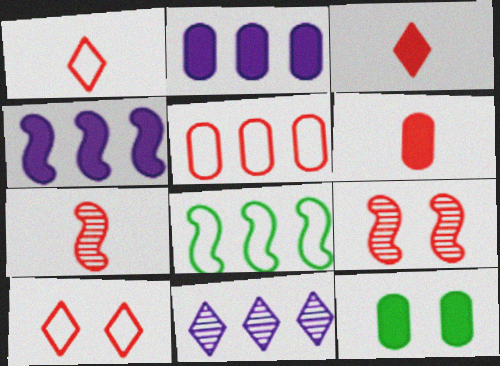[[1, 6, 7], 
[2, 6, 12], 
[3, 4, 12], 
[3, 5, 9]]